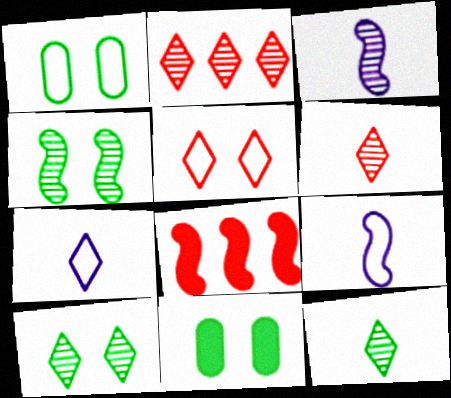[[2, 9, 11], 
[4, 8, 9]]